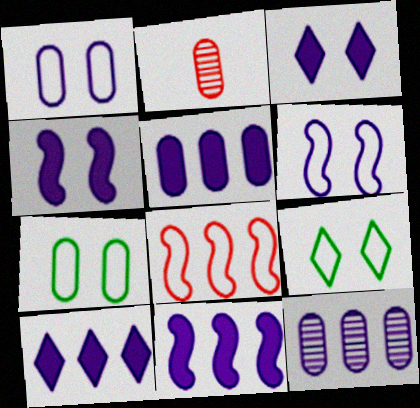[[2, 5, 7], 
[2, 9, 11], 
[5, 10, 11]]